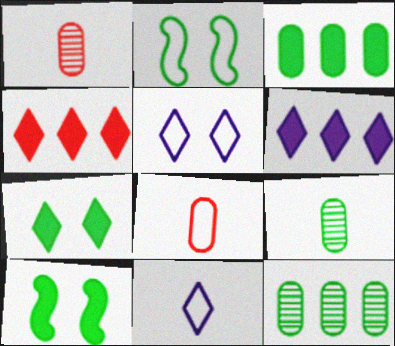[[1, 2, 6]]